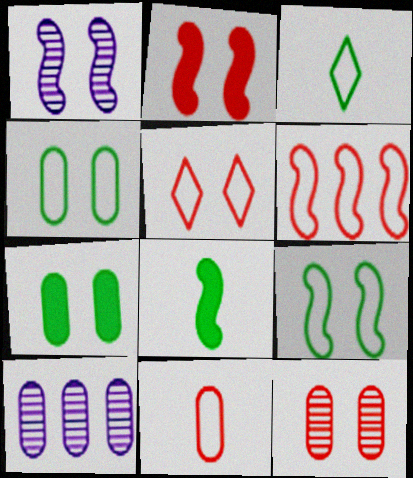[[1, 2, 9], 
[1, 5, 7], 
[1, 6, 8], 
[2, 3, 10], 
[2, 5, 12], 
[5, 6, 11], 
[5, 8, 10], 
[7, 10, 11]]